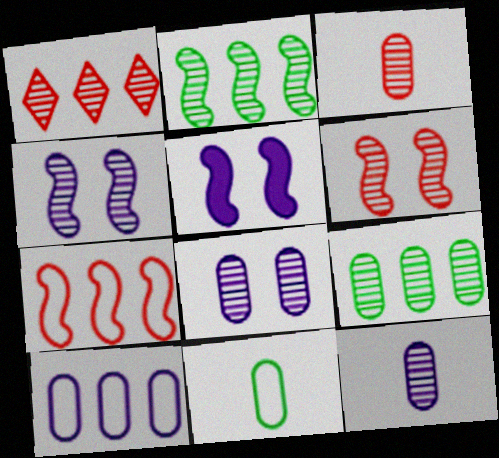[[1, 3, 6], 
[1, 5, 11], 
[3, 8, 9]]